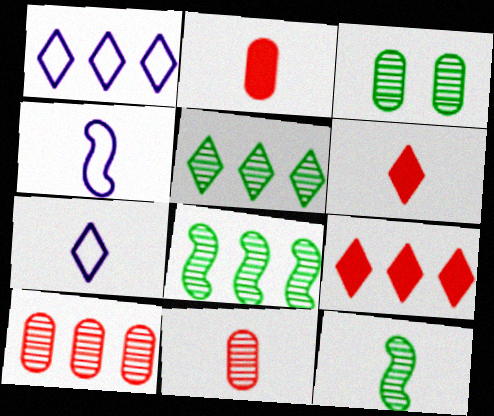[[1, 5, 9], 
[2, 7, 12], 
[3, 4, 9], 
[3, 5, 12]]